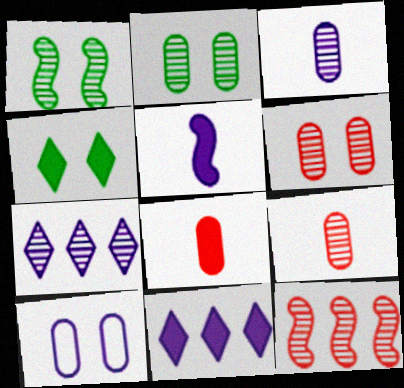[[1, 7, 9], 
[5, 7, 10]]